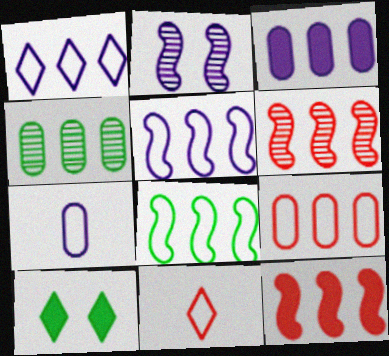[[1, 4, 12], 
[1, 8, 9], 
[3, 4, 9], 
[6, 7, 10]]